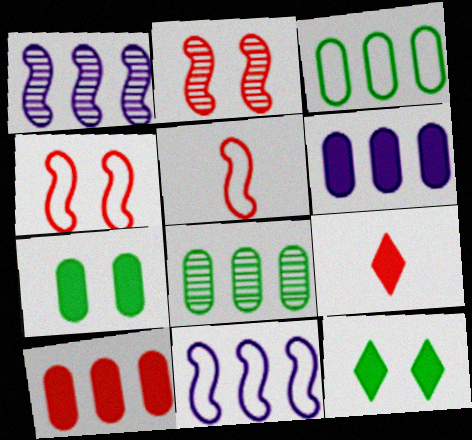[]